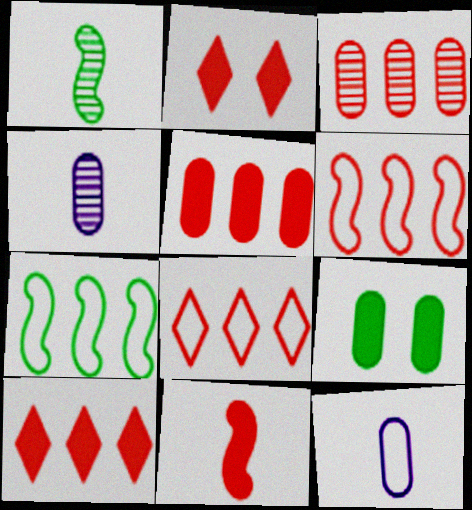[[2, 4, 7], 
[2, 5, 11], 
[3, 6, 10], 
[3, 9, 12]]